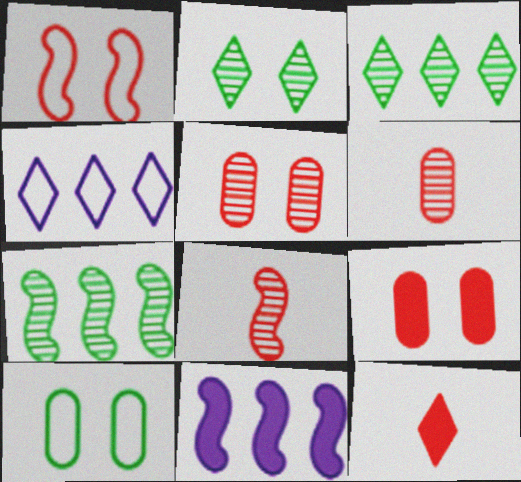[[2, 4, 12]]